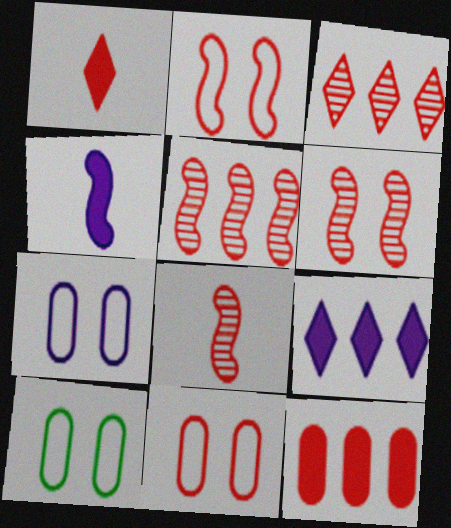[[1, 5, 11], 
[3, 4, 10], 
[5, 6, 8], 
[7, 10, 11], 
[8, 9, 10]]